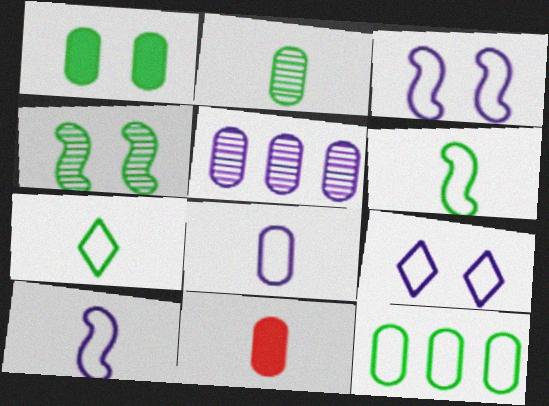[[1, 2, 12], 
[2, 8, 11]]